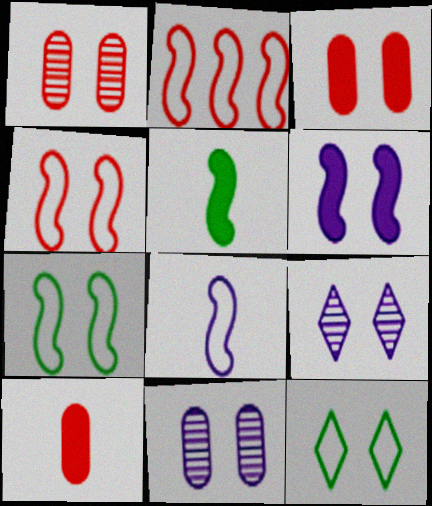[[1, 6, 12], 
[2, 7, 8], 
[3, 7, 9]]